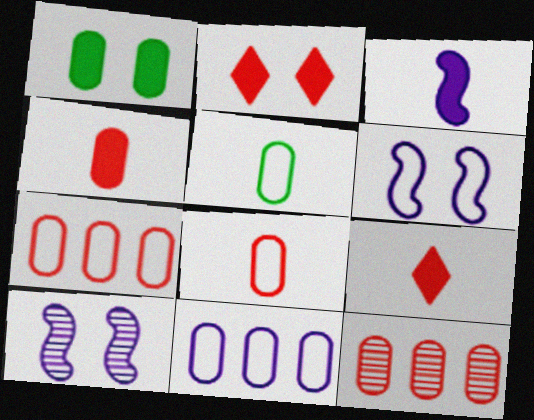[]